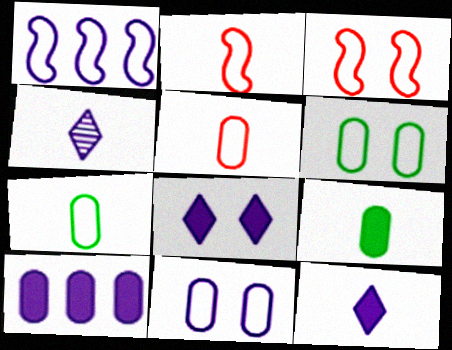[[2, 4, 9]]